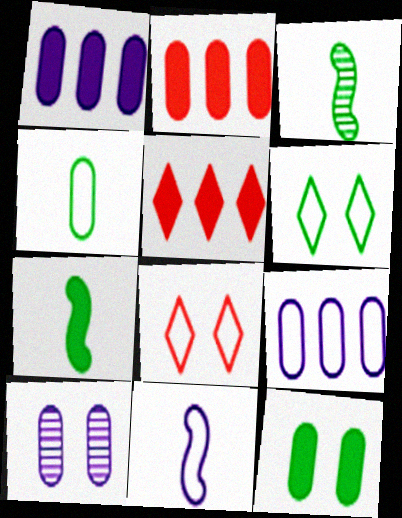[[1, 3, 8], 
[2, 4, 10]]